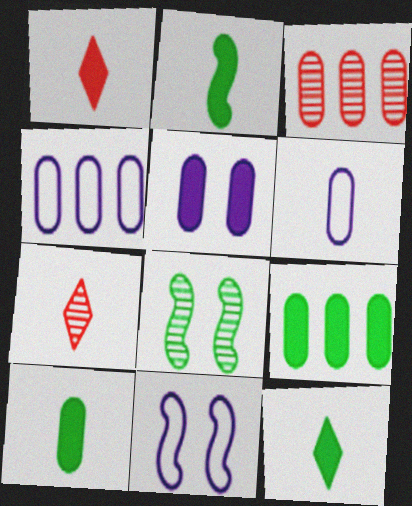[[1, 4, 8], 
[2, 6, 7], 
[2, 10, 12], 
[3, 4, 9], 
[3, 11, 12], 
[7, 9, 11]]